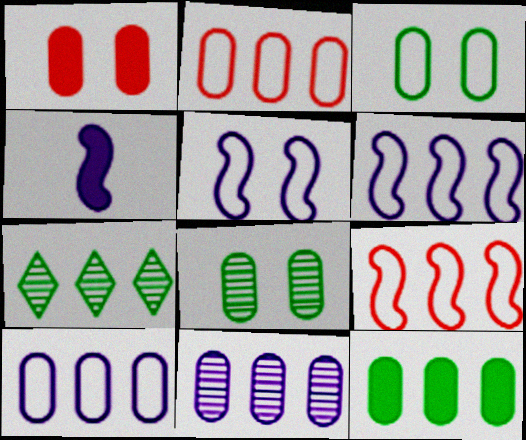[[2, 11, 12]]